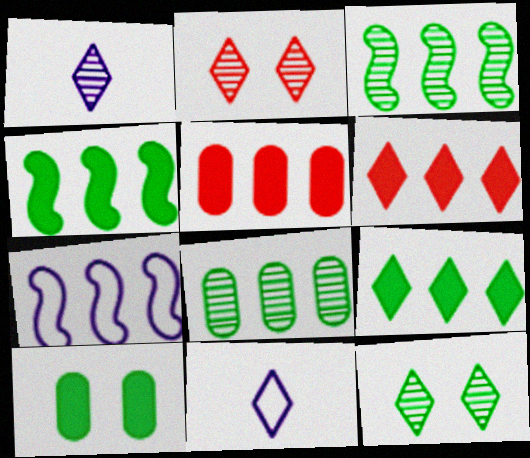[[2, 9, 11], 
[6, 7, 8], 
[6, 11, 12]]